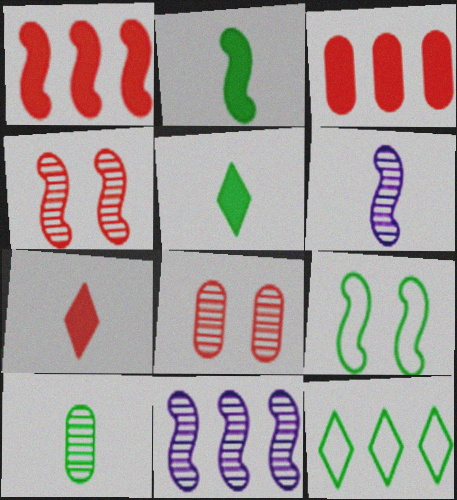[[1, 6, 9], 
[3, 11, 12]]